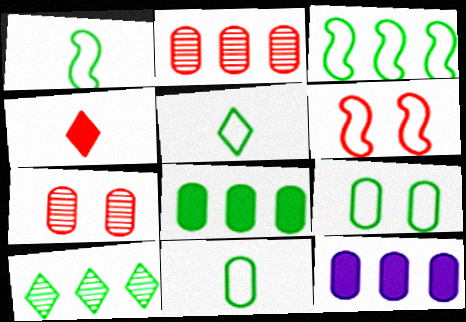[[1, 5, 11], 
[2, 4, 6], 
[3, 5, 9], 
[3, 8, 10], 
[7, 11, 12]]